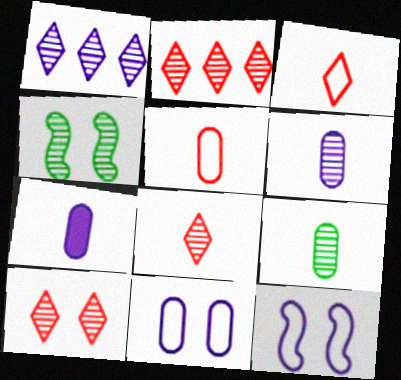[[1, 7, 12], 
[2, 4, 6], 
[2, 8, 10], 
[5, 7, 9]]